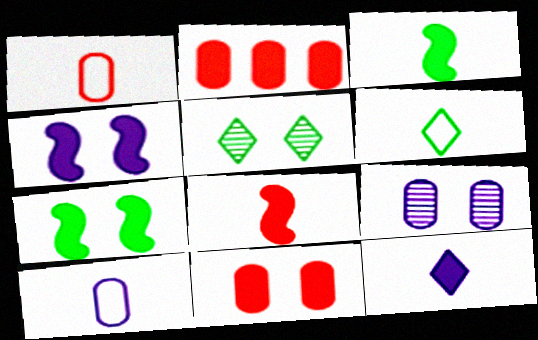[[2, 7, 12]]